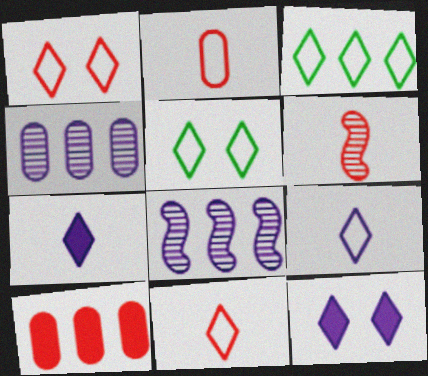[[1, 3, 9], 
[1, 6, 10], 
[3, 8, 10]]